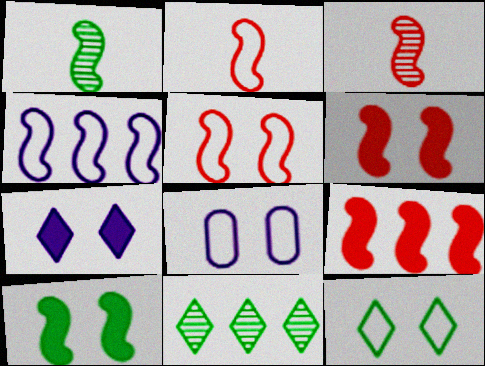[[1, 4, 6], 
[3, 4, 10], 
[3, 5, 9], 
[5, 8, 12]]